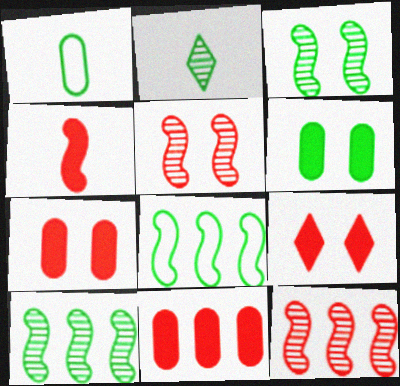[[2, 6, 8], 
[4, 9, 11]]